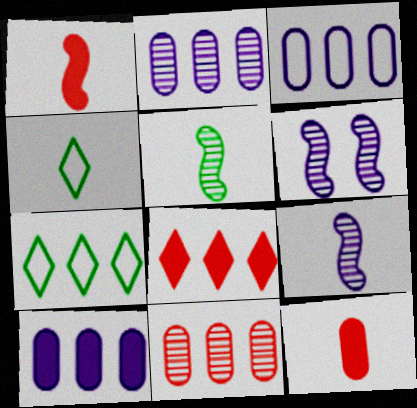[[2, 3, 10], 
[4, 9, 12], 
[6, 7, 12]]